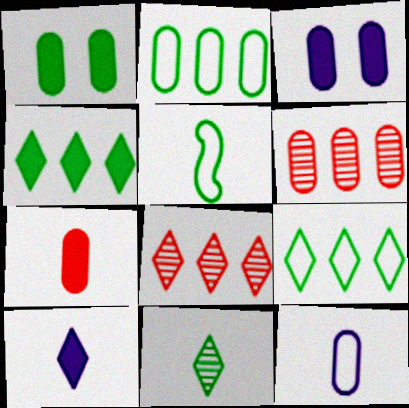[[1, 6, 12], 
[3, 5, 8]]